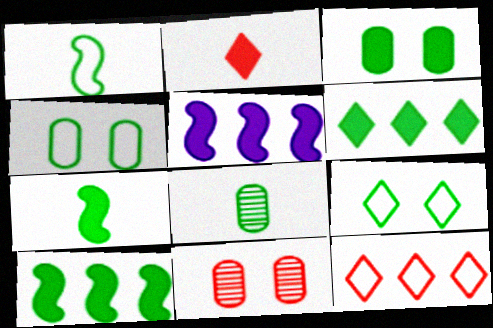[[2, 3, 5], 
[3, 6, 7], 
[8, 9, 10]]